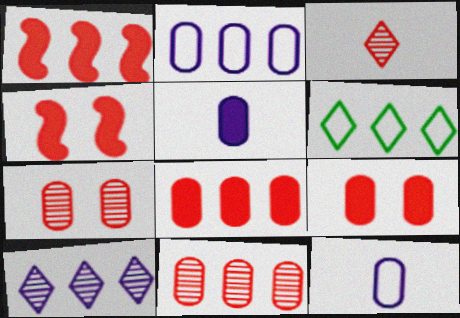[]